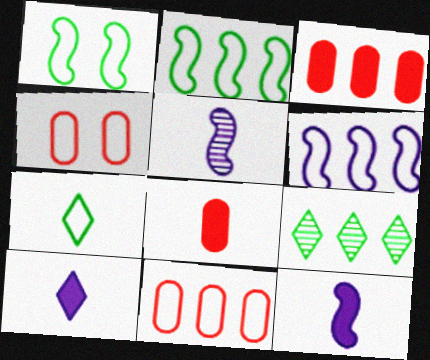[[3, 6, 9], 
[4, 6, 7], 
[4, 9, 12], 
[5, 7, 8]]